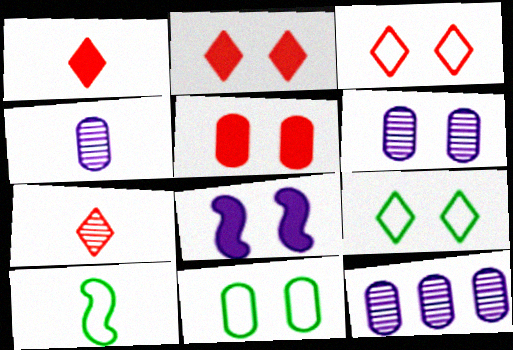[[1, 4, 10], 
[2, 10, 12], 
[4, 6, 12], 
[5, 6, 11]]